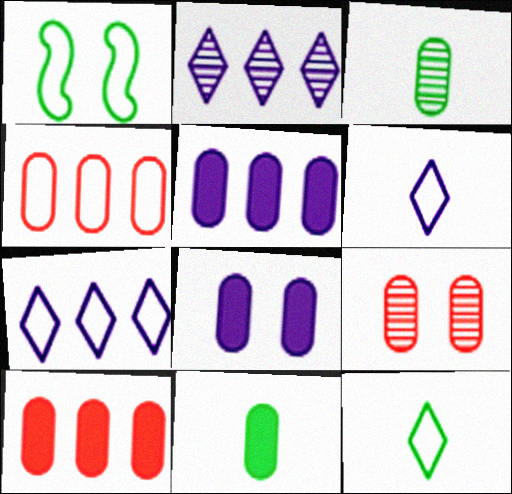[[1, 4, 6], 
[3, 4, 8], 
[8, 10, 11]]